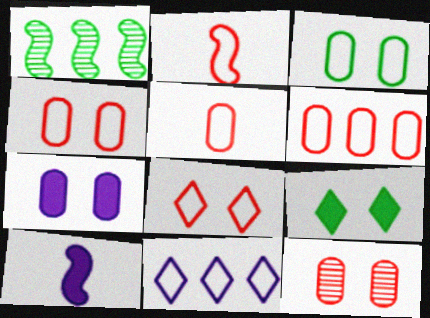[[2, 3, 11], 
[2, 6, 8], 
[3, 7, 12], 
[4, 5, 6]]